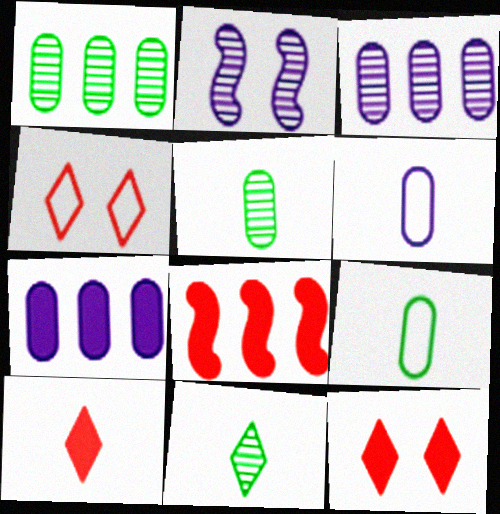[]